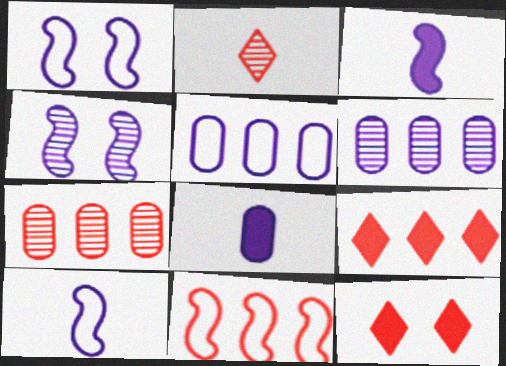[[7, 9, 11]]